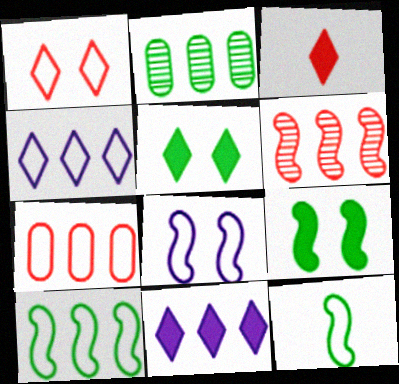[[2, 3, 8], 
[2, 5, 12], 
[3, 5, 11], 
[4, 7, 10]]